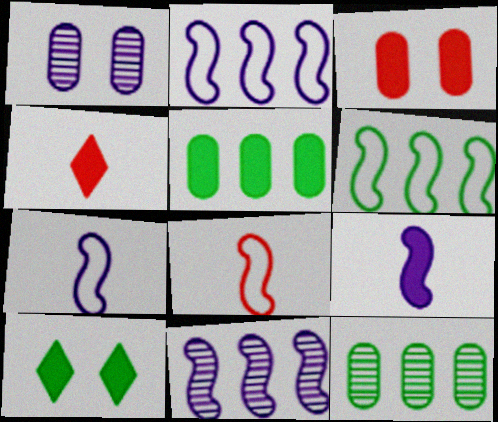[[1, 4, 6]]